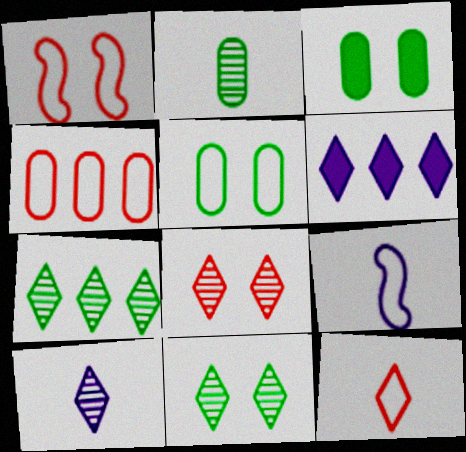[[1, 2, 6], 
[1, 4, 12], 
[6, 11, 12], 
[7, 8, 10]]